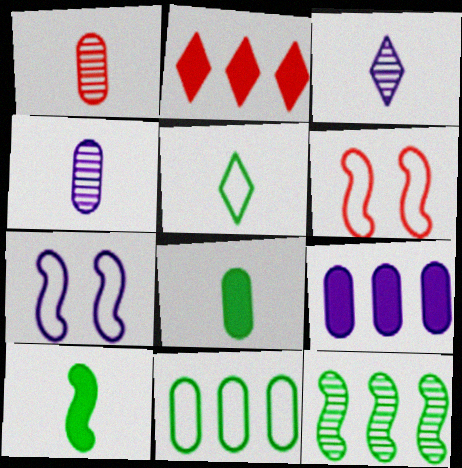[[1, 2, 6], 
[3, 7, 9]]